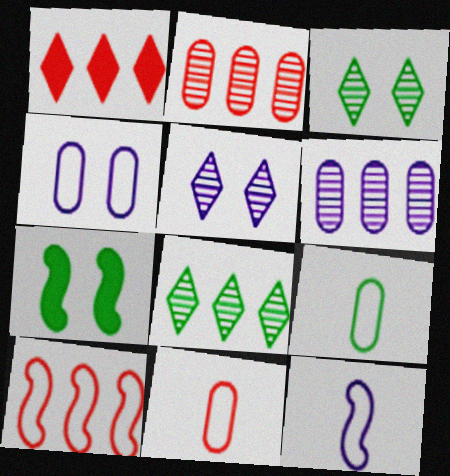[[1, 2, 10], 
[7, 8, 9]]